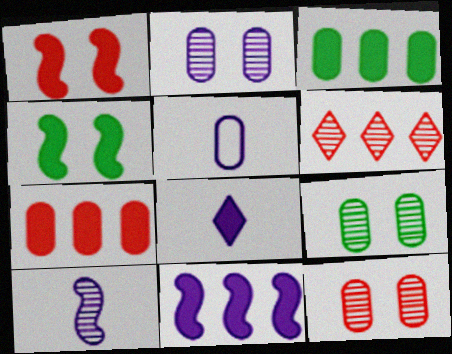[[1, 3, 8], 
[2, 9, 12], 
[3, 5, 12], 
[4, 5, 6], 
[4, 7, 8], 
[5, 7, 9], 
[5, 8, 10], 
[6, 9, 10]]